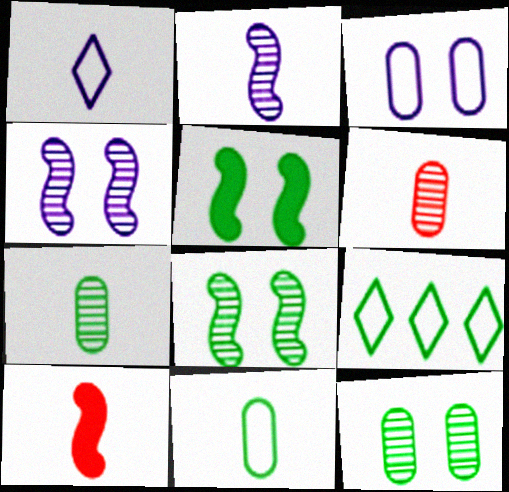[[1, 7, 10], 
[5, 7, 9]]